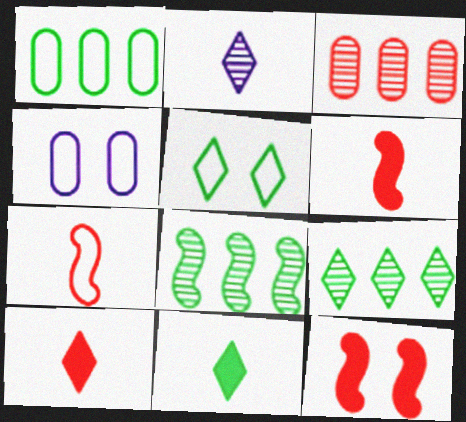[[1, 2, 12], 
[4, 6, 9], 
[4, 8, 10], 
[5, 9, 11]]